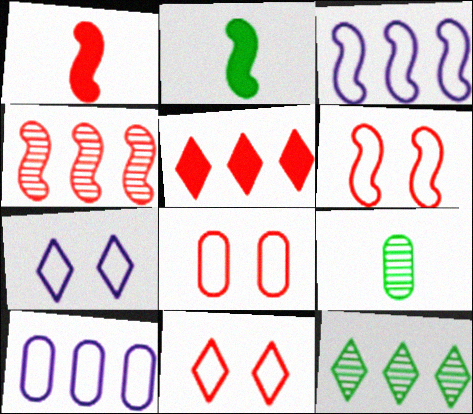[[1, 4, 6], 
[6, 8, 11]]